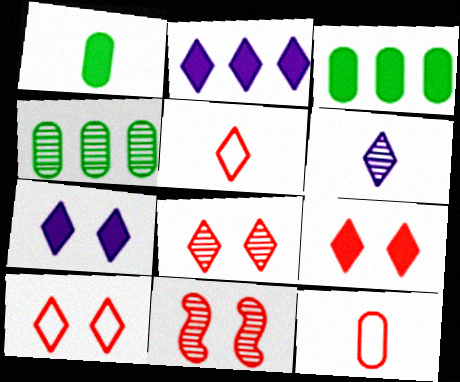[[4, 6, 11], 
[8, 9, 10]]